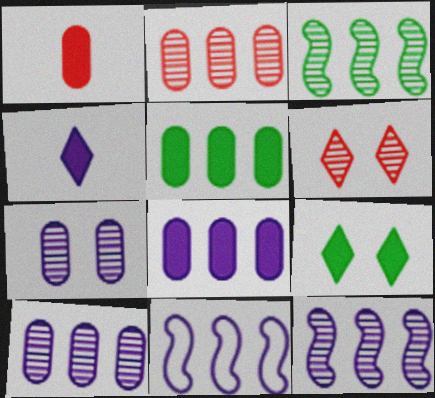[[4, 7, 11]]